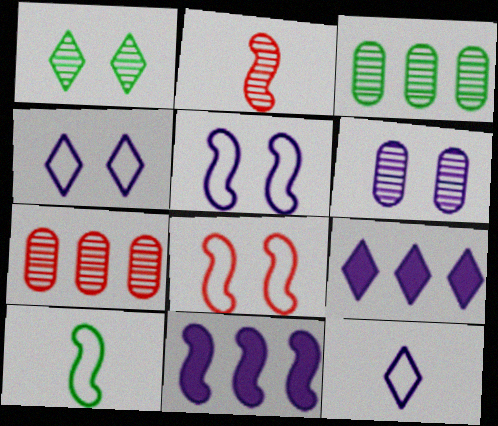[[6, 11, 12]]